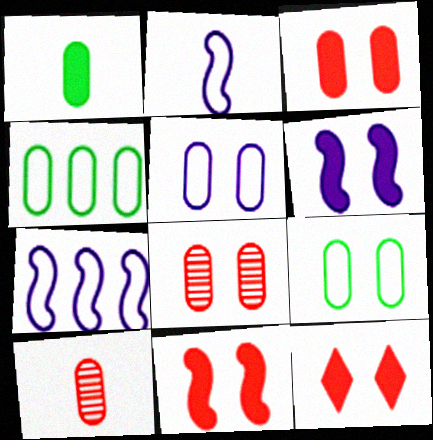[[3, 11, 12]]